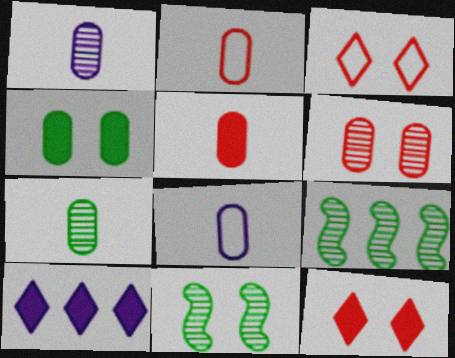[[2, 10, 11], 
[5, 7, 8], 
[8, 9, 12]]